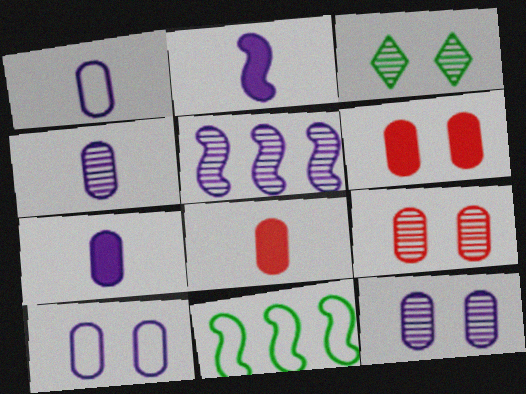[[1, 4, 7]]